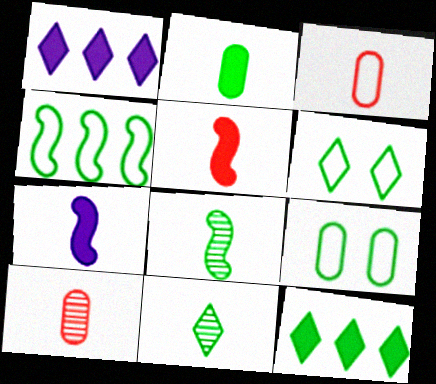[[3, 7, 11], 
[6, 11, 12], 
[8, 9, 12]]